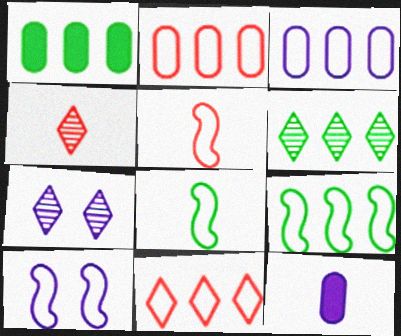[[1, 4, 10], 
[1, 5, 7], 
[1, 6, 9], 
[3, 9, 11], 
[4, 6, 7], 
[4, 8, 12], 
[5, 9, 10]]